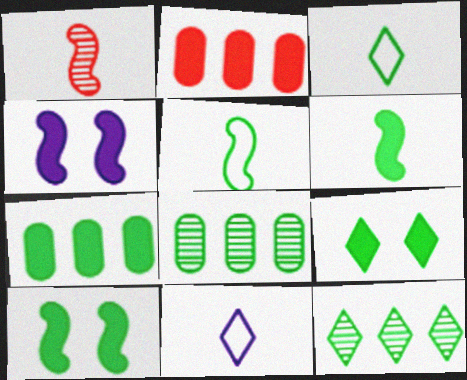[[3, 8, 10], 
[3, 9, 12], 
[5, 8, 9], 
[6, 7, 9]]